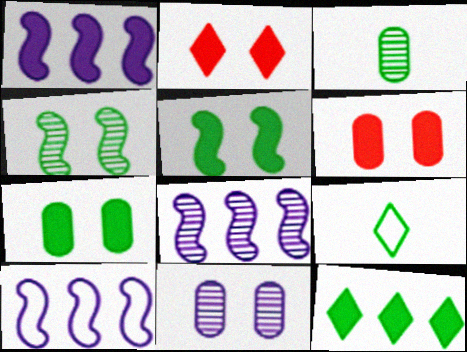[[1, 8, 10], 
[2, 3, 10], 
[6, 8, 9]]